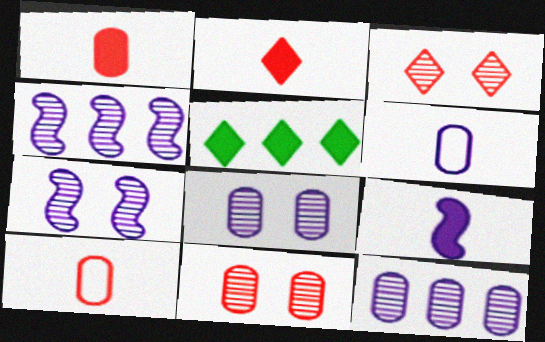[[5, 7, 10]]